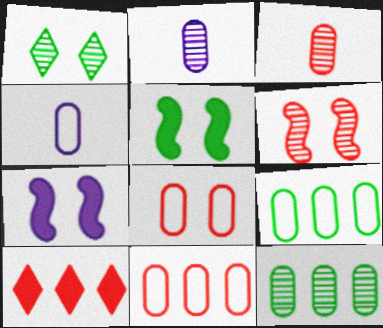[[1, 7, 8], 
[4, 8, 9]]